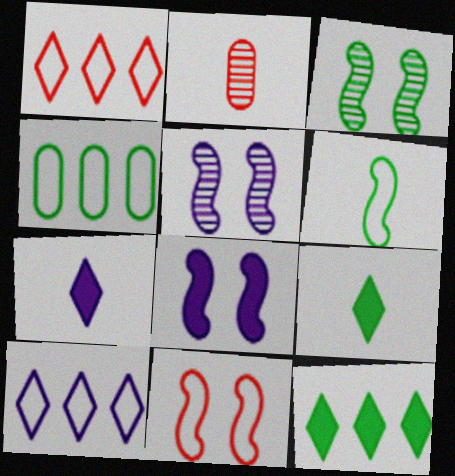[[2, 6, 7], 
[3, 4, 9], 
[3, 8, 11]]